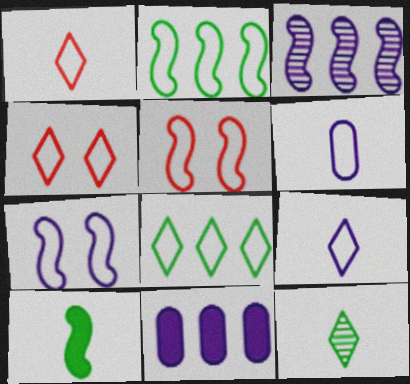[[2, 4, 6], 
[3, 5, 10], 
[4, 8, 9], 
[5, 6, 8], 
[5, 11, 12]]